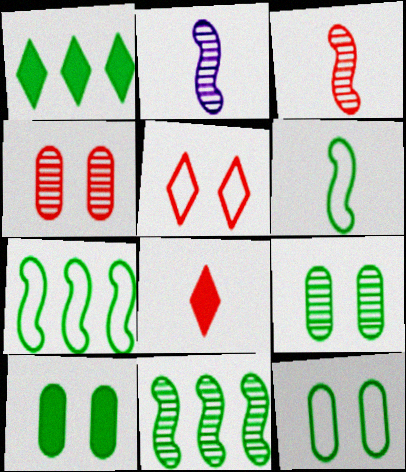[[1, 6, 9], 
[9, 10, 12]]